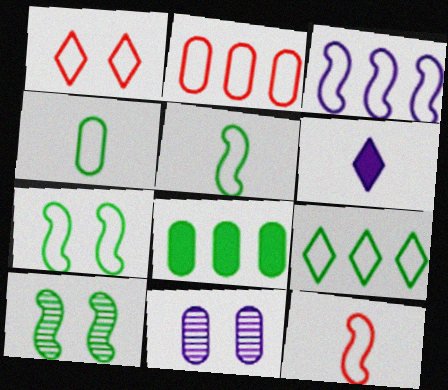[[1, 2, 12], 
[1, 3, 4], 
[2, 3, 9], 
[2, 6, 10], 
[3, 6, 11], 
[3, 7, 12], 
[4, 7, 9]]